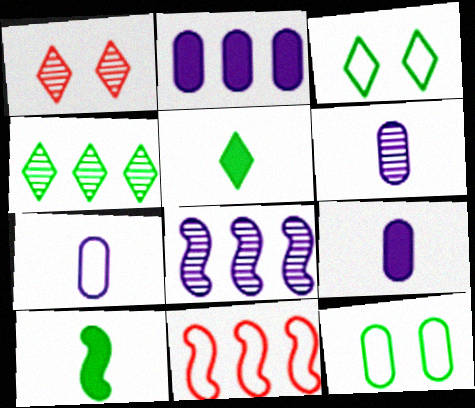[[2, 4, 11], 
[3, 4, 5], 
[3, 7, 11], 
[4, 10, 12], 
[6, 7, 9]]